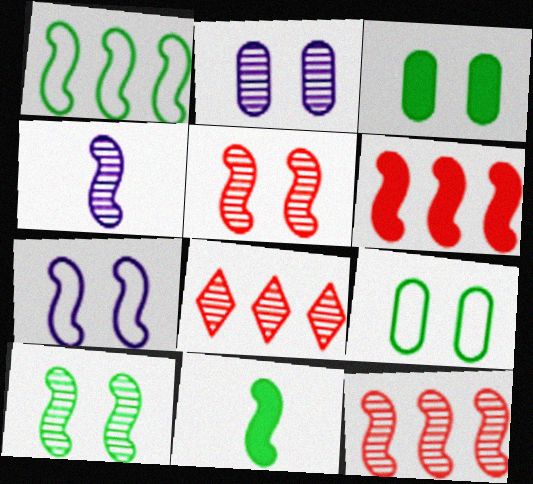[[1, 10, 11], 
[4, 10, 12], 
[7, 11, 12]]